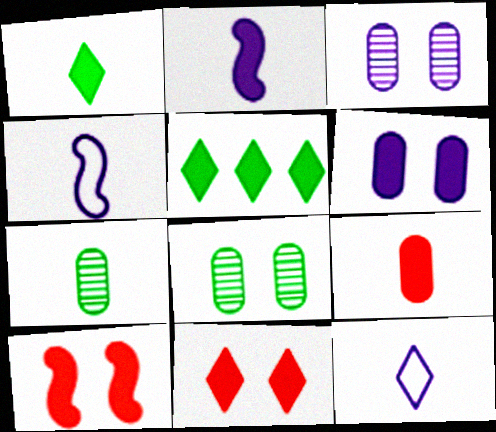[[1, 2, 9]]